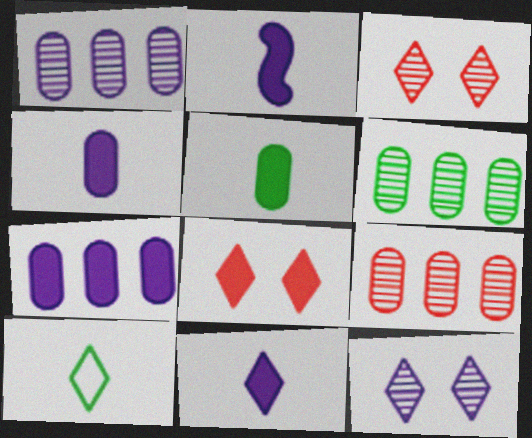[[1, 6, 9], 
[2, 4, 11]]